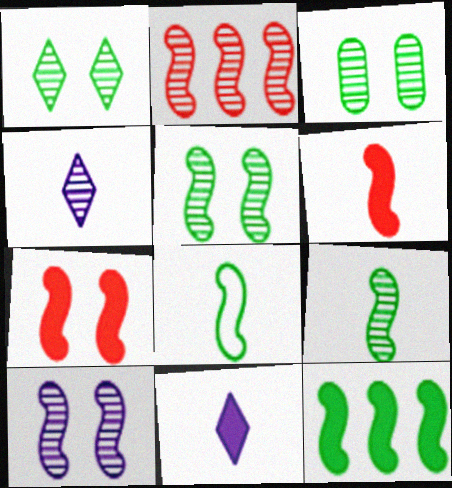[[1, 3, 5], 
[2, 3, 4], 
[2, 9, 10], 
[5, 8, 12]]